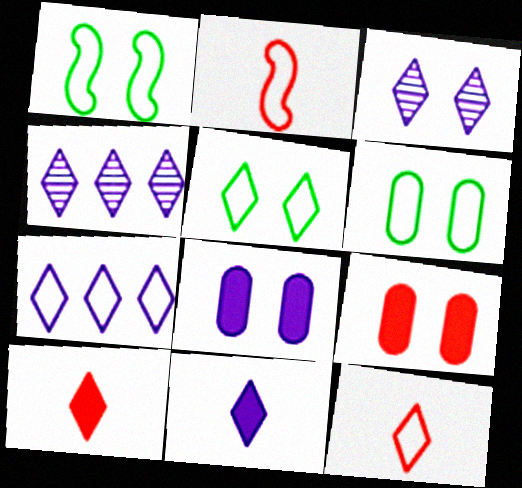[[1, 3, 9], 
[1, 5, 6], 
[2, 6, 7], 
[3, 7, 11], 
[4, 5, 10], 
[5, 7, 12]]